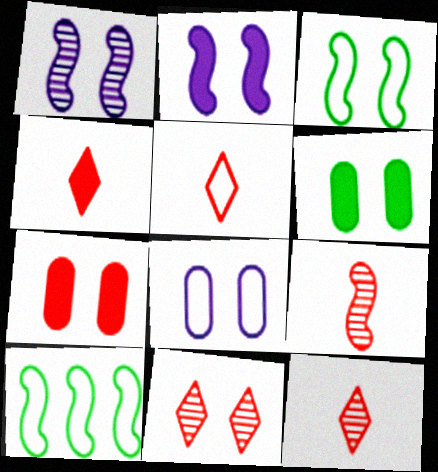[[2, 9, 10], 
[4, 5, 12], 
[5, 8, 10]]